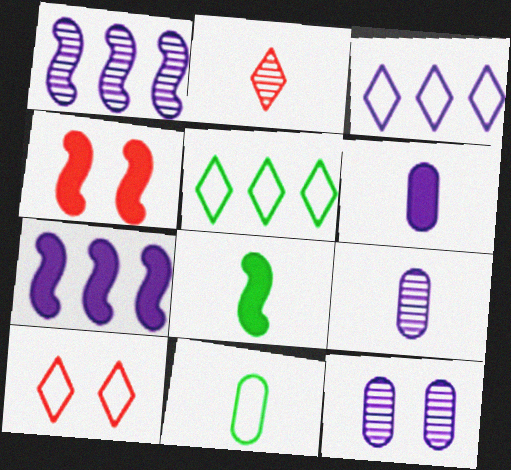[[4, 5, 9], 
[4, 7, 8]]